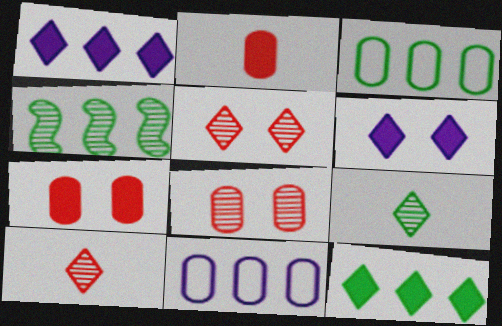[[3, 4, 12]]